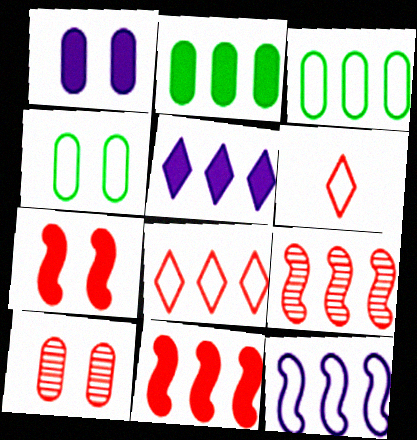[[1, 4, 10], 
[2, 5, 11], 
[3, 5, 9], 
[3, 8, 12], 
[4, 6, 12], 
[6, 10, 11]]